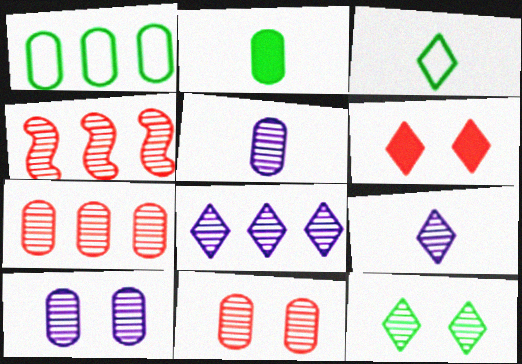[[3, 6, 8], 
[4, 5, 12]]